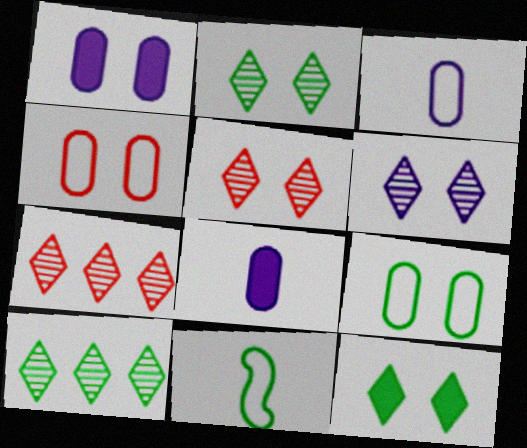[[1, 7, 11], 
[2, 5, 6]]